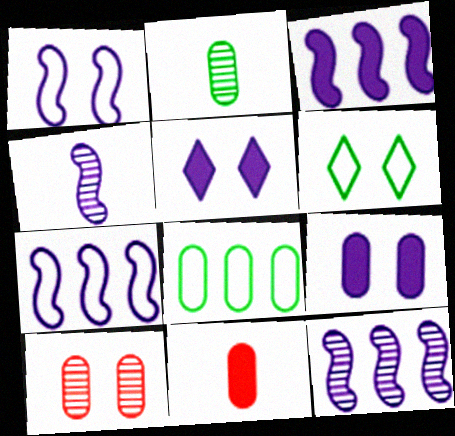[[1, 3, 4], 
[3, 7, 12], 
[6, 11, 12]]